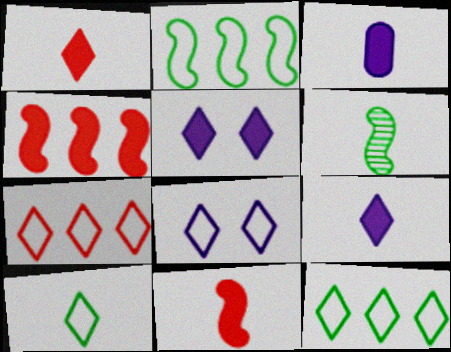[[7, 8, 10]]